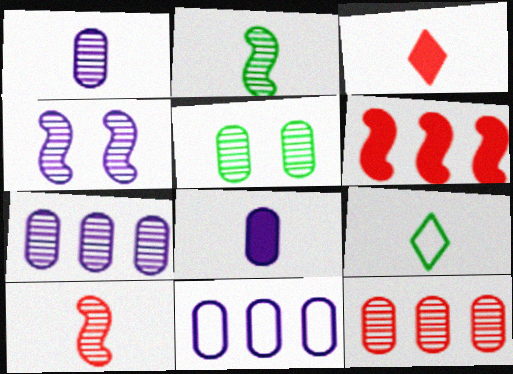[[1, 5, 12], 
[8, 9, 10]]